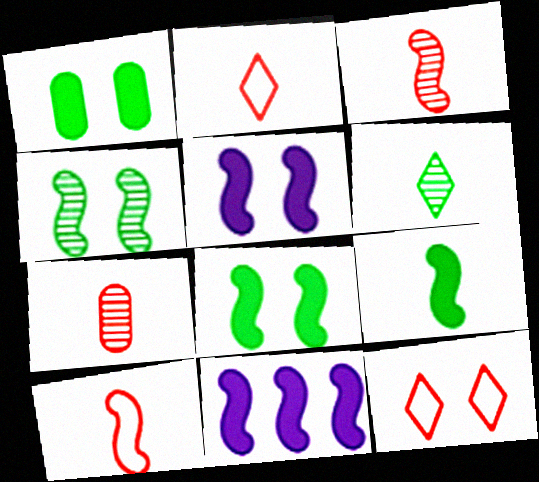[[4, 10, 11]]